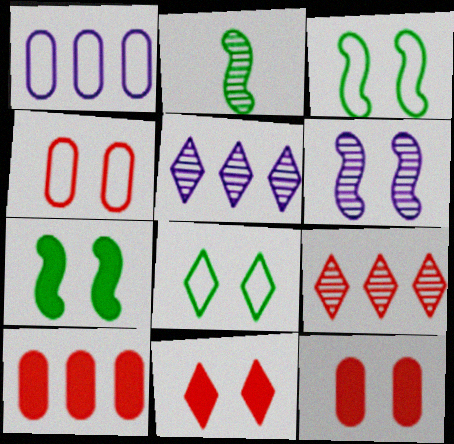[[1, 2, 11], 
[6, 8, 12]]